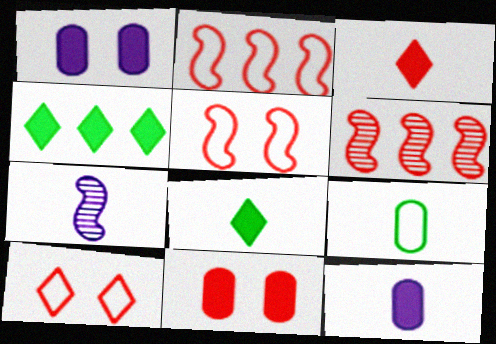[[3, 7, 9]]